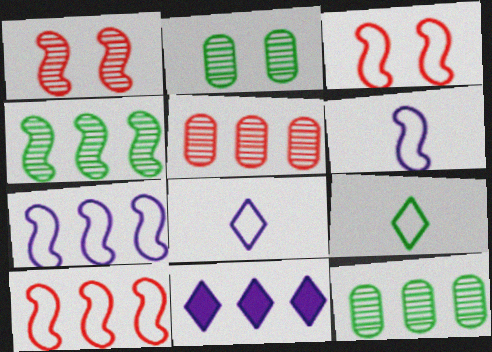[[10, 11, 12]]